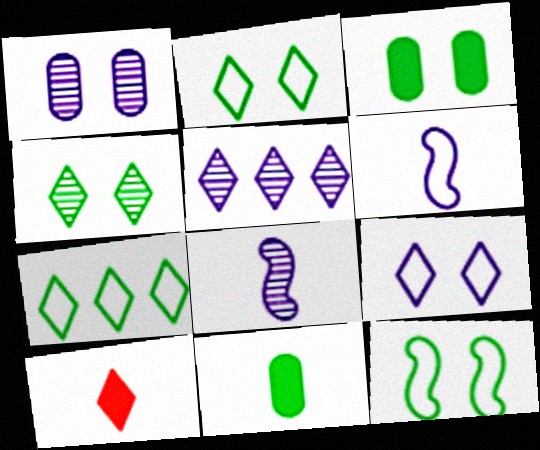[[1, 5, 8], 
[2, 5, 10], 
[3, 4, 12]]